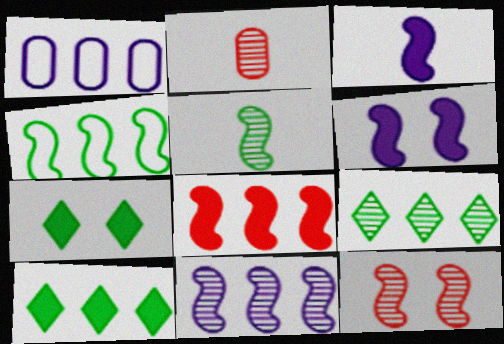[[1, 8, 9], 
[3, 4, 12], 
[4, 8, 11], 
[5, 11, 12]]